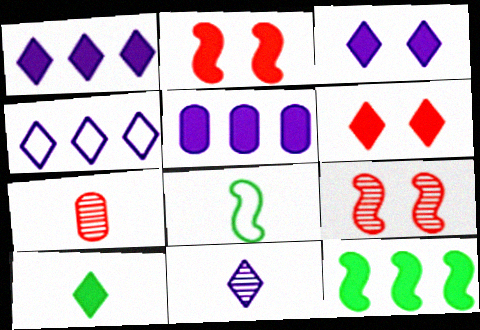[[1, 6, 10], 
[2, 5, 10], 
[3, 4, 11]]